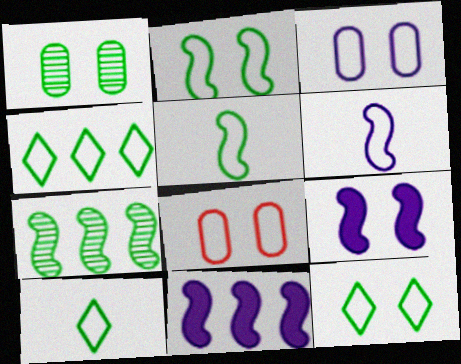[[4, 6, 8], 
[4, 10, 12]]